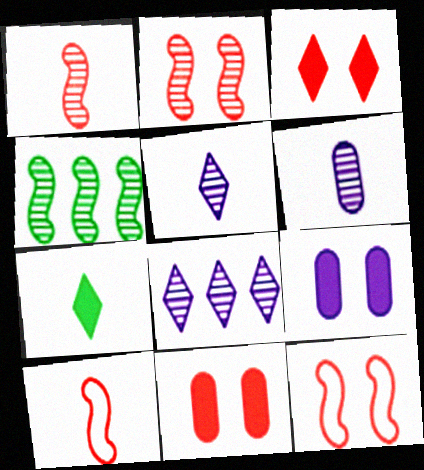[[6, 7, 10]]